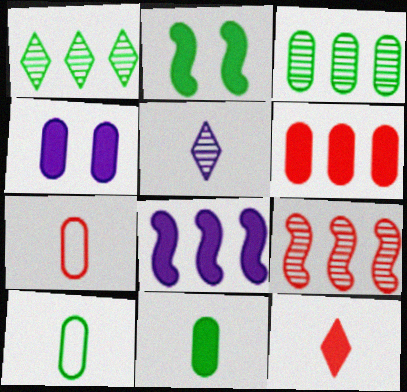[[1, 2, 10], 
[3, 4, 7], 
[4, 6, 11]]